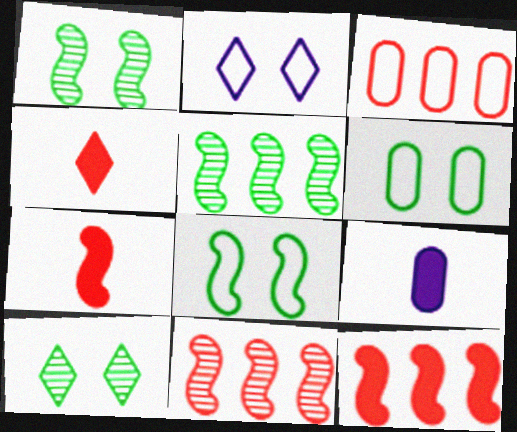[]